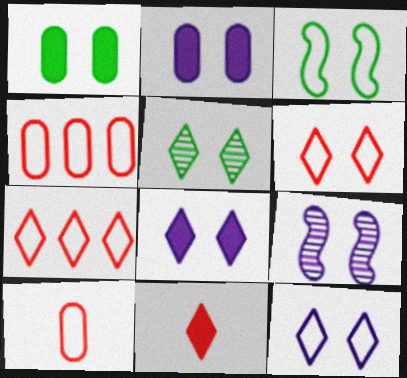[[1, 3, 5], 
[1, 6, 9], 
[2, 9, 12], 
[5, 6, 8]]